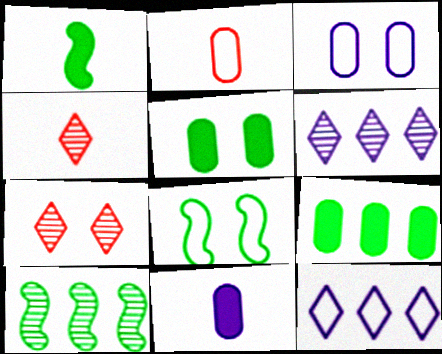[[1, 8, 10], 
[2, 8, 12]]